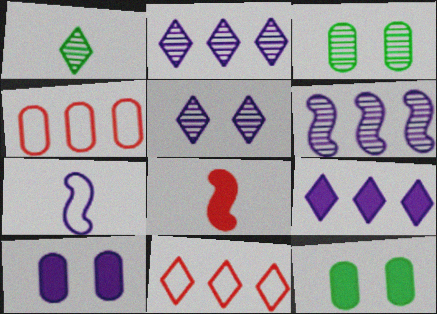[[2, 7, 10], 
[8, 9, 12]]